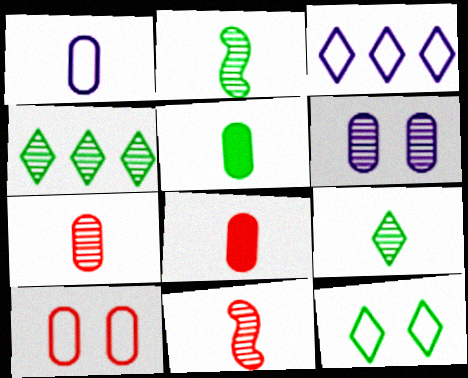[[1, 5, 7], 
[4, 6, 11]]